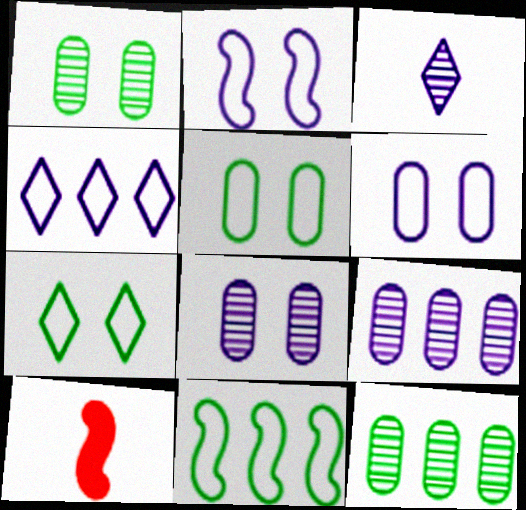[[1, 4, 10], 
[7, 9, 10]]